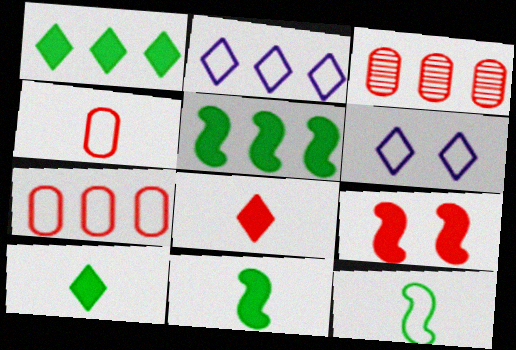[[2, 3, 5], 
[3, 6, 11], 
[6, 7, 12]]